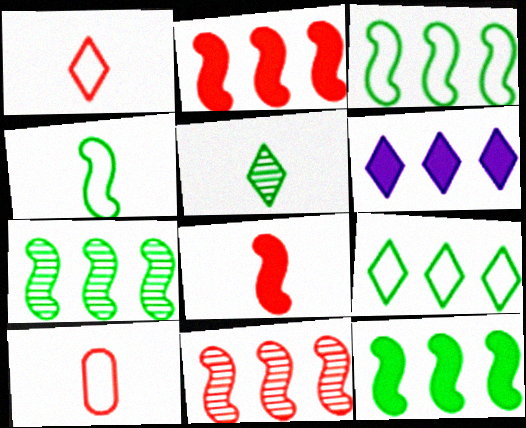[[3, 7, 12]]